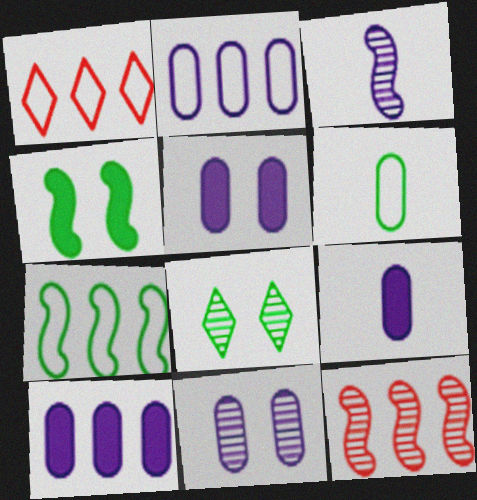[[1, 2, 7], 
[2, 9, 11], 
[5, 9, 10]]